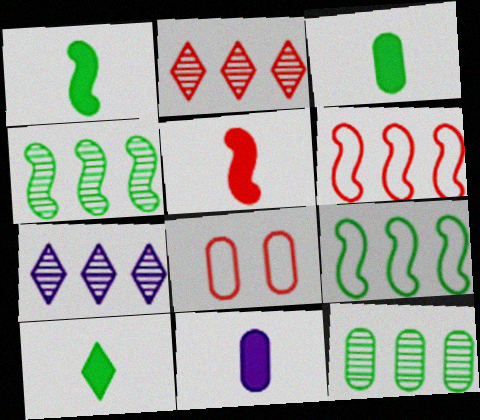[[1, 3, 10], 
[1, 7, 8], 
[2, 5, 8], 
[5, 10, 11], 
[8, 11, 12]]